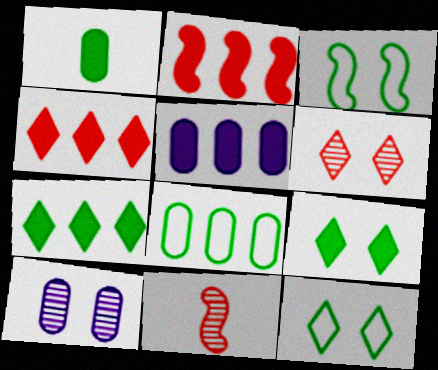[[2, 5, 7], 
[5, 11, 12]]